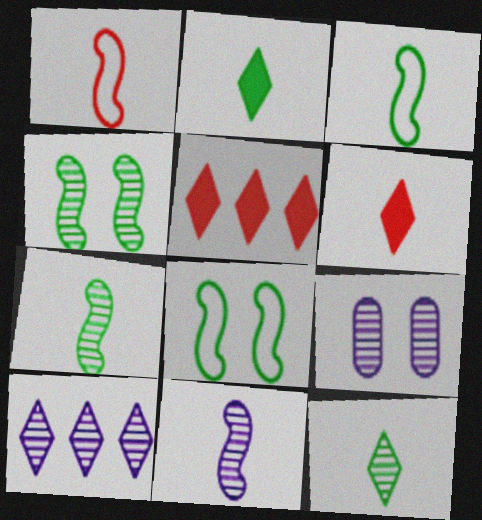[[3, 5, 9], 
[9, 10, 11]]